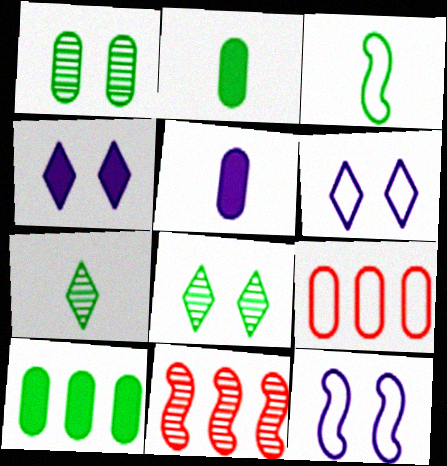[[1, 5, 9], 
[2, 3, 7], 
[2, 6, 11], 
[3, 6, 9], 
[3, 8, 10]]